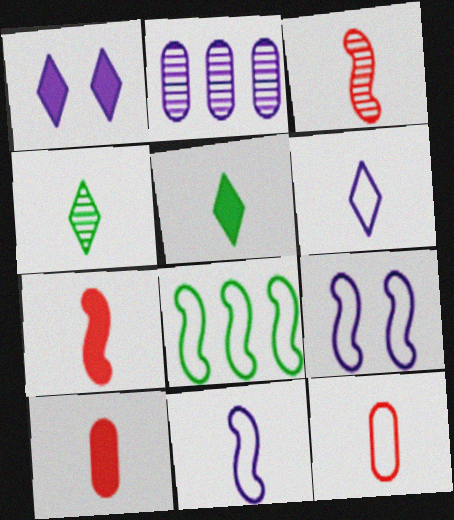[[1, 2, 11], 
[4, 10, 11]]